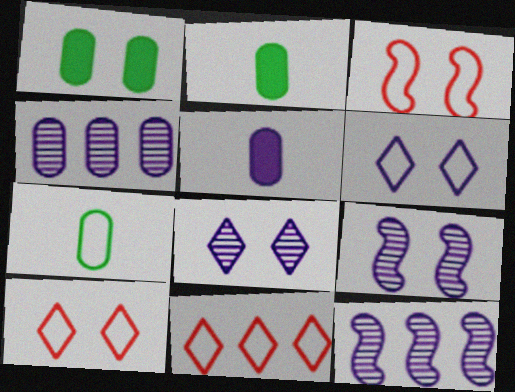[[1, 3, 8], 
[1, 9, 10], 
[2, 9, 11], 
[2, 10, 12], 
[5, 6, 12]]